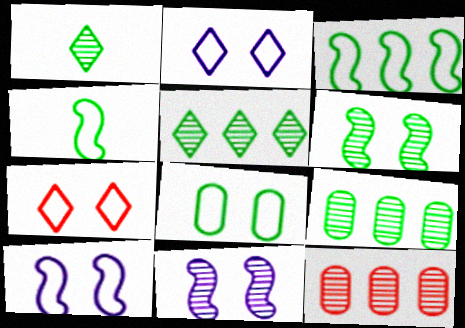[[1, 6, 9], 
[1, 11, 12], 
[7, 8, 10]]